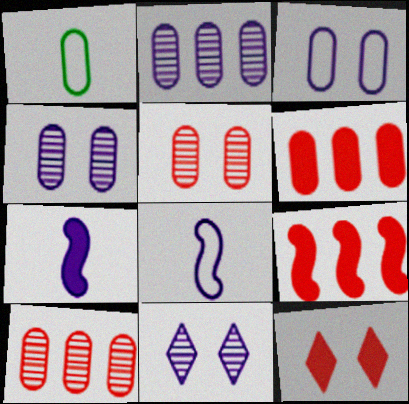[[1, 4, 6], 
[1, 9, 11]]